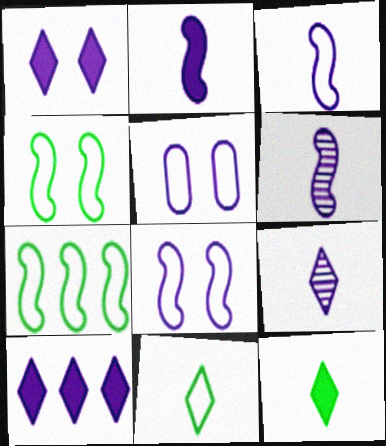[[2, 3, 6], 
[5, 6, 10]]